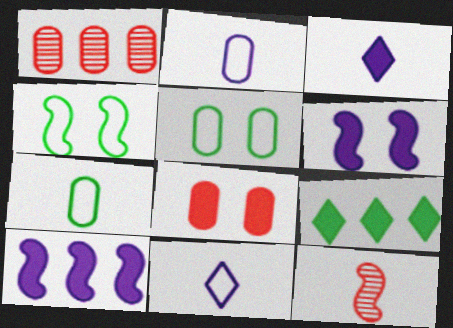[[1, 3, 4], 
[3, 7, 12], 
[4, 10, 12]]